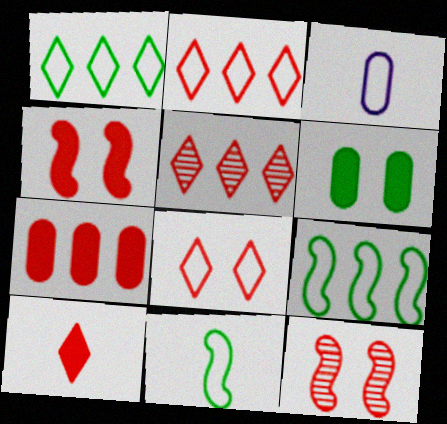[[3, 8, 9], 
[4, 7, 10], 
[5, 8, 10]]